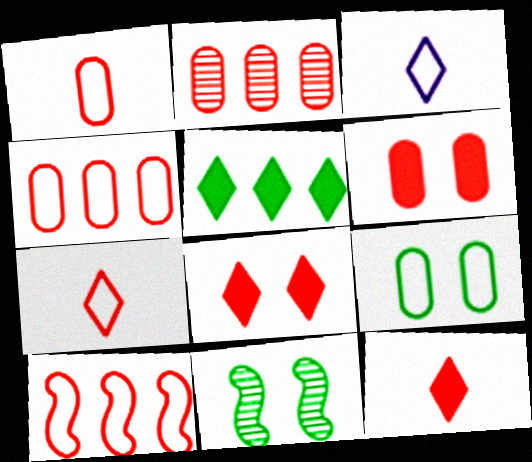[[1, 2, 6], 
[3, 9, 10]]